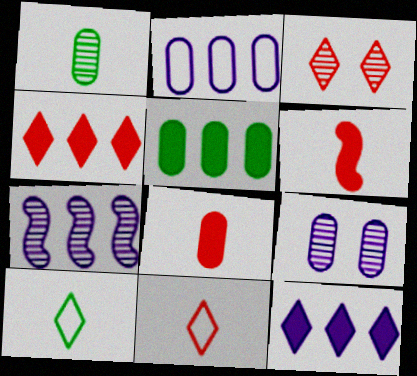[[1, 3, 7], 
[2, 7, 12], 
[3, 4, 11], 
[3, 10, 12]]